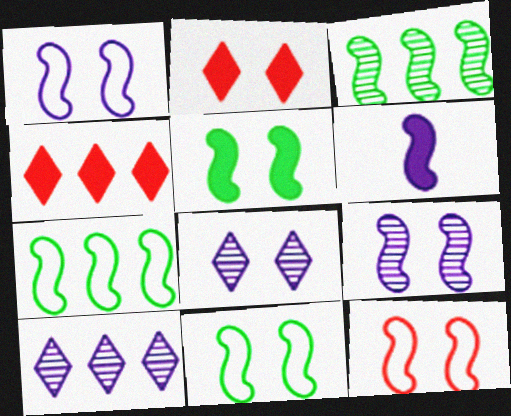[[1, 11, 12], 
[3, 6, 12], 
[5, 9, 12]]